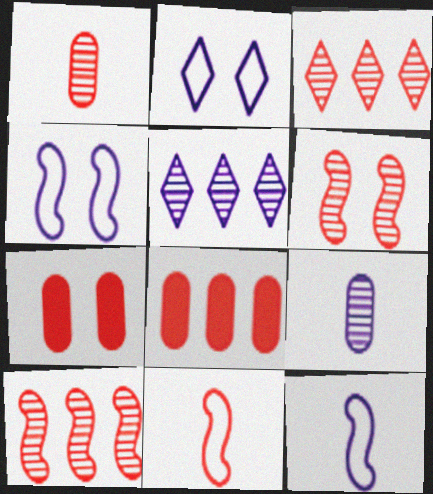[[1, 3, 6], 
[3, 7, 11]]